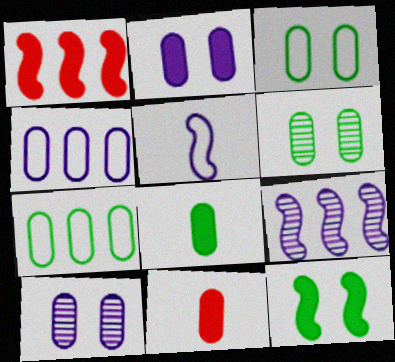[[4, 6, 11], 
[6, 7, 8], 
[7, 10, 11]]